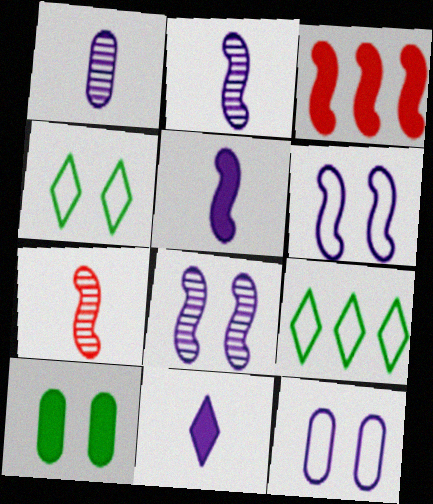[[1, 3, 4], 
[3, 10, 11]]